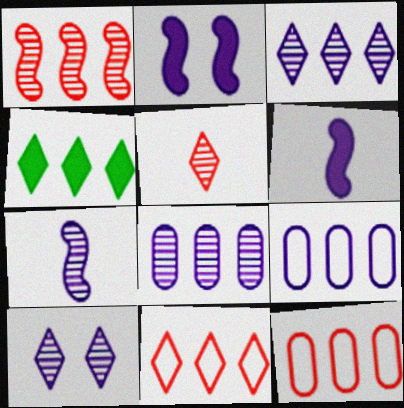[[1, 4, 9], 
[3, 4, 11], 
[6, 9, 10], 
[7, 8, 10]]